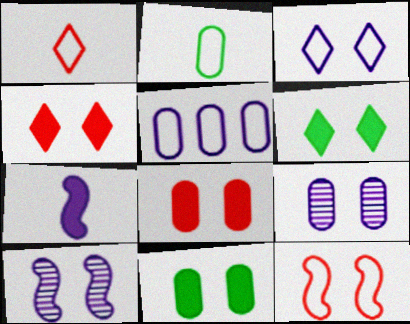[[6, 9, 12]]